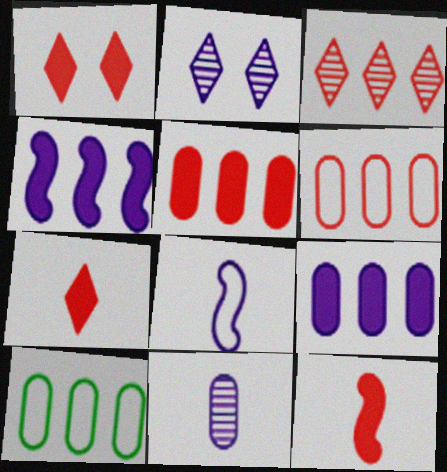[[1, 5, 12], 
[2, 8, 9], 
[2, 10, 12], 
[3, 4, 10]]